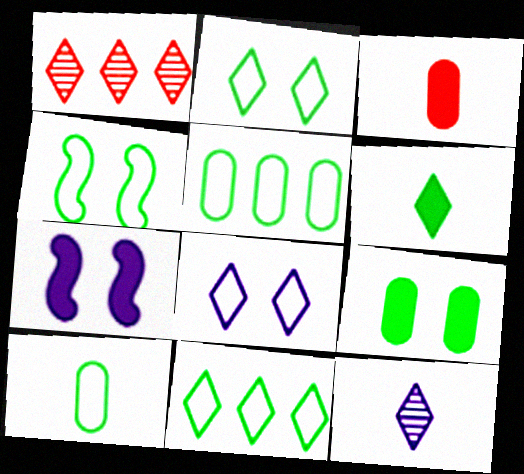[[1, 6, 8], 
[1, 7, 10], 
[4, 10, 11]]